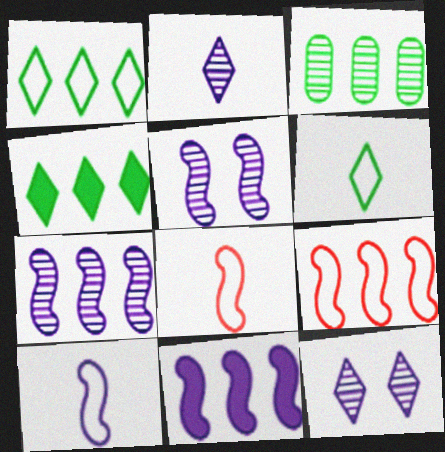[[5, 10, 11]]